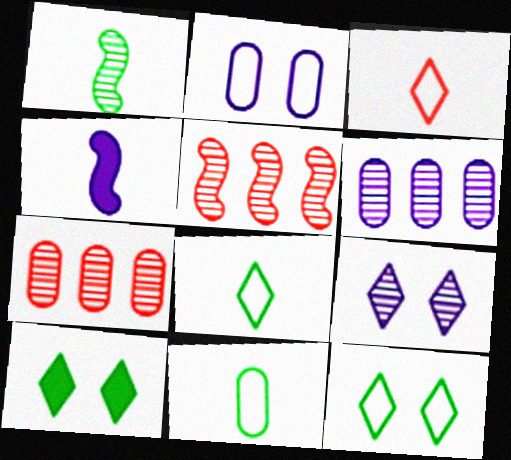[[1, 7, 9], 
[4, 7, 12]]